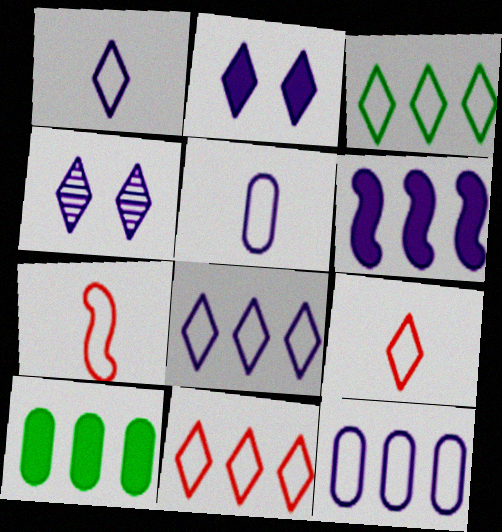[[3, 8, 11], 
[4, 5, 6], 
[4, 7, 10]]